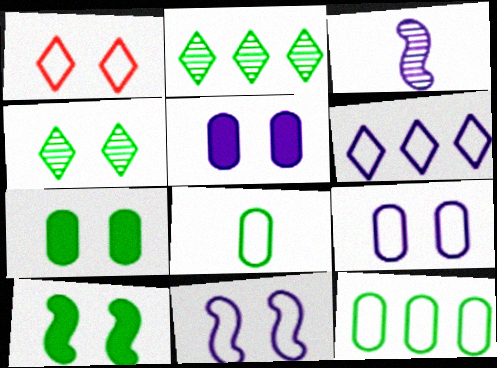[[2, 8, 10], 
[3, 5, 6]]